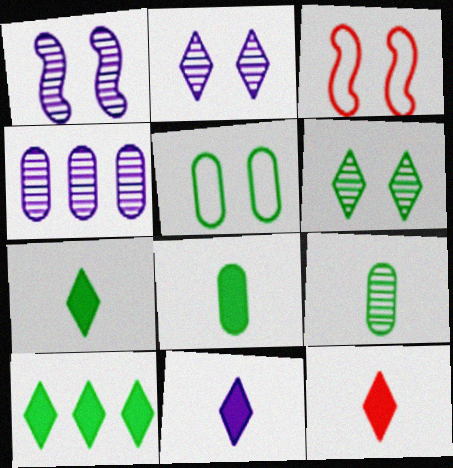[[3, 4, 7], 
[7, 11, 12]]